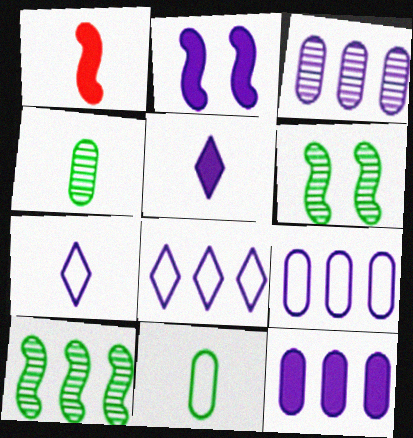[[1, 4, 7], 
[2, 3, 7], 
[2, 5, 12], 
[3, 9, 12]]